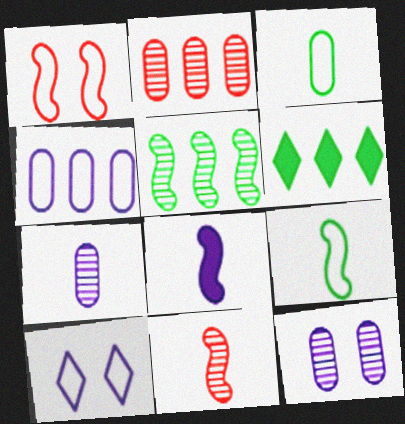[[1, 5, 8], 
[1, 6, 7], 
[8, 9, 11]]